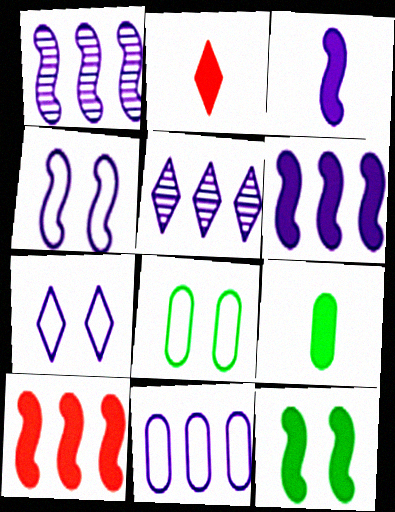[[1, 2, 8], 
[1, 3, 4], 
[2, 3, 9], 
[3, 10, 12], 
[5, 6, 11]]